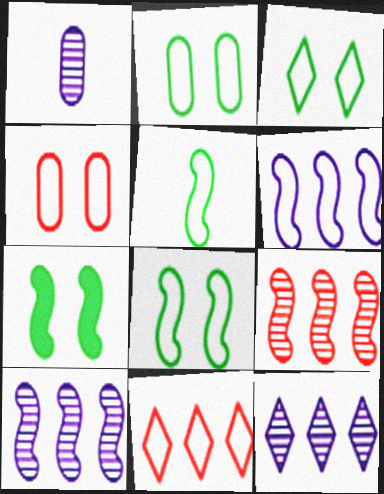[[1, 7, 11], 
[2, 3, 8]]